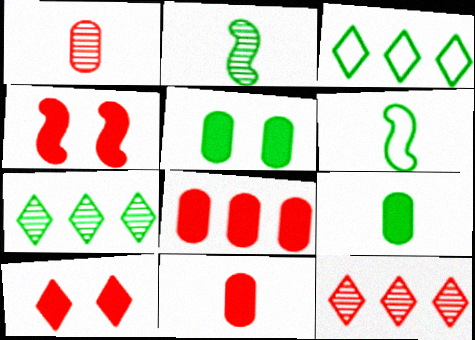[[2, 3, 5], 
[5, 6, 7]]